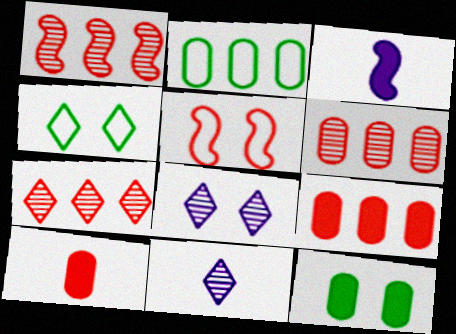[[1, 6, 7], 
[3, 4, 6], 
[5, 7, 10], 
[5, 8, 12]]